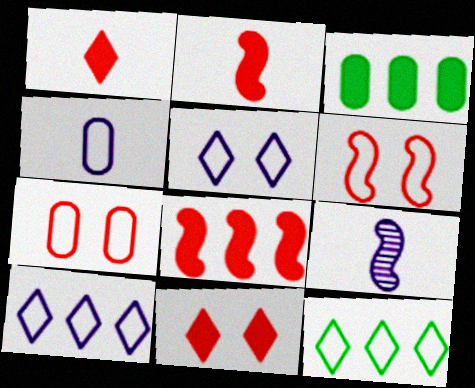[[4, 6, 12]]